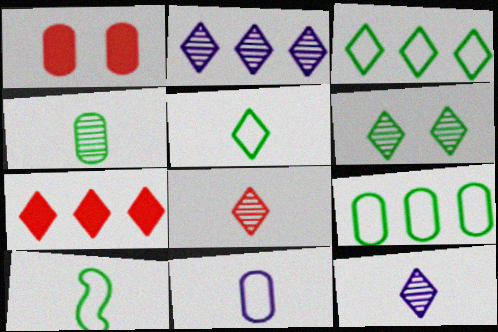[[1, 2, 10], 
[2, 3, 7], 
[2, 6, 8]]